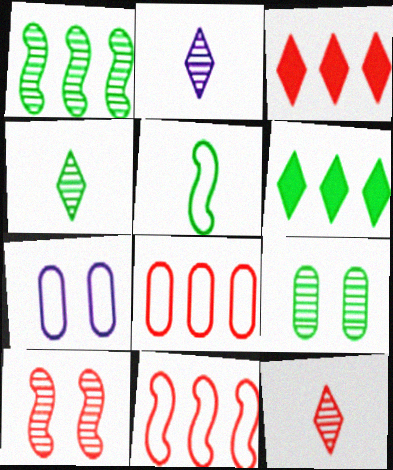[[1, 4, 9], 
[2, 4, 12], 
[5, 6, 9]]